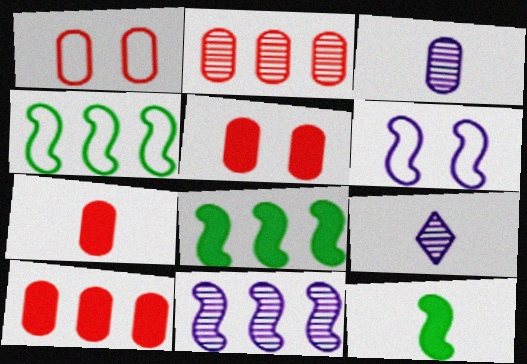[[1, 2, 7], 
[1, 8, 9], 
[4, 5, 9], 
[5, 7, 10]]